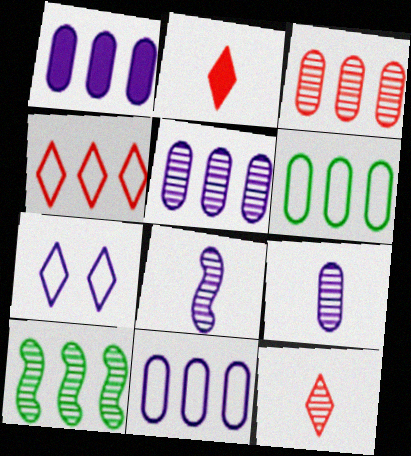[[1, 3, 6], 
[1, 4, 10], 
[1, 5, 11], 
[1, 7, 8]]